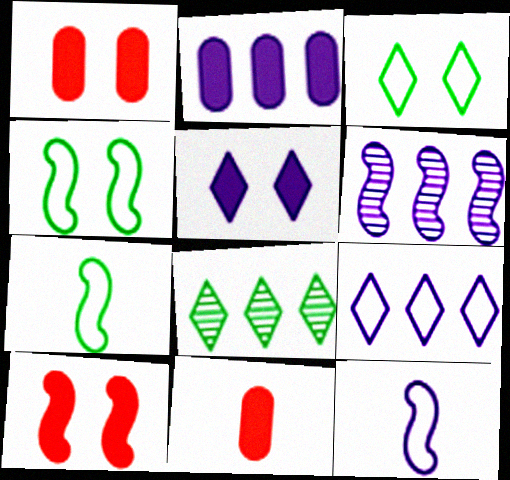[[1, 8, 12], 
[2, 6, 9], 
[3, 6, 11], 
[6, 7, 10]]